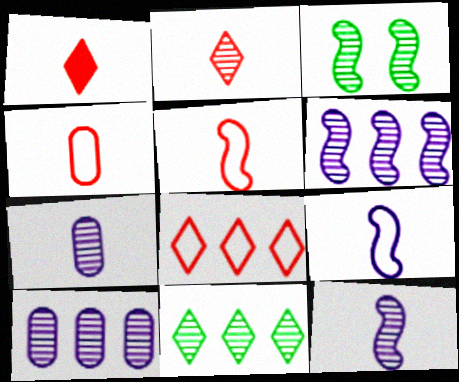[[2, 3, 10]]